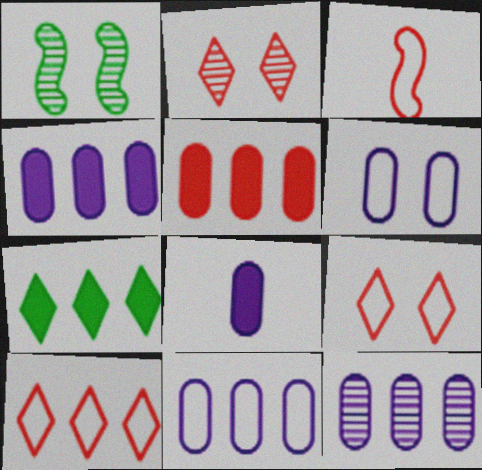[[1, 8, 10], 
[2, 3, 5], 
[4, 11, 12], 
[6, 8, 12]]